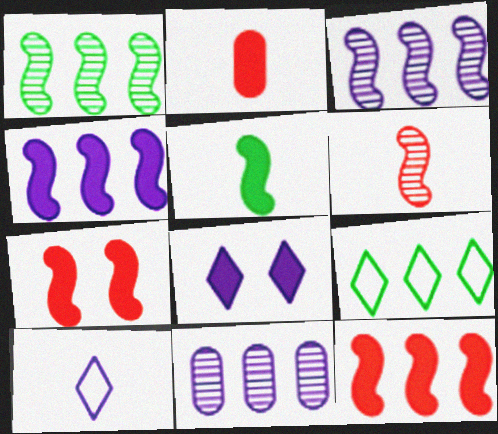[[4, 5, 7], 
[9, 11, 12]]